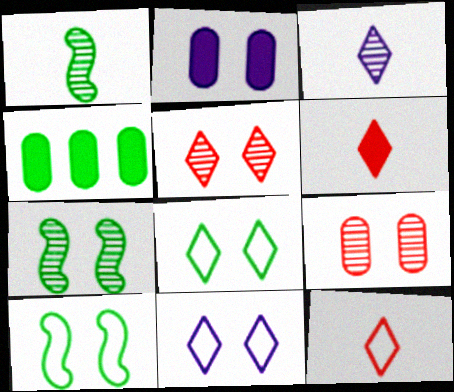[[1, 4, 8], 
[2, 5, 10]]